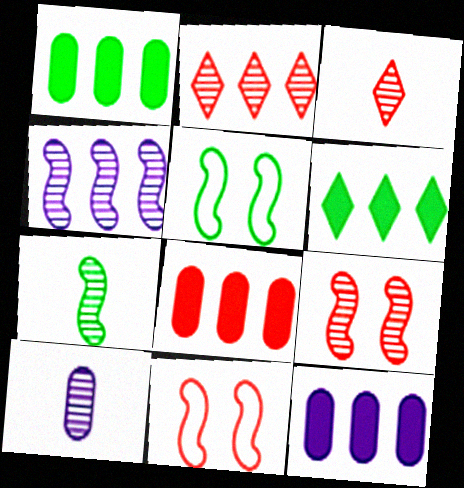[[1, 8, 12], 
[3, 5, 12], 
[3, 7, 10], 
[3, 8, 11], 
[4, 7, 9], 
[6, 10, 11]]